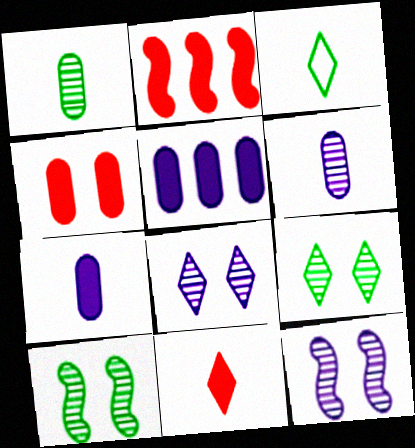[[2, 4, 11]]